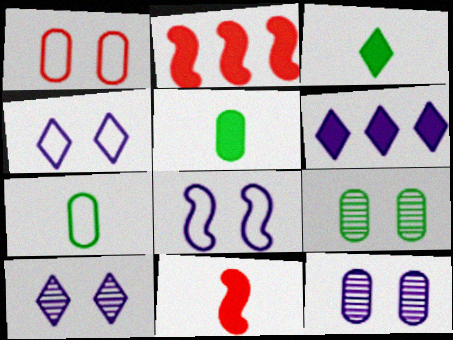[[2, 7, 10]]